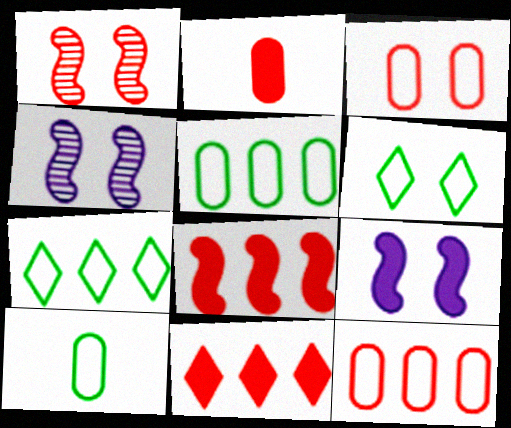[[2, 4, 7], 
[4, 10, 11]]